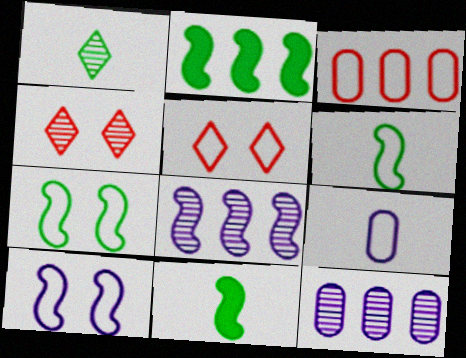[[2, 4, 9], 
[5, 11, 12]]